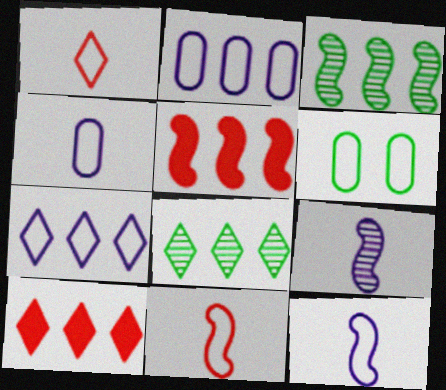[[2, 3, 10], 
[2, 5, 8], 
[6, 7, 11], 
[6, 9, 10], 
[7, 8, 10]]